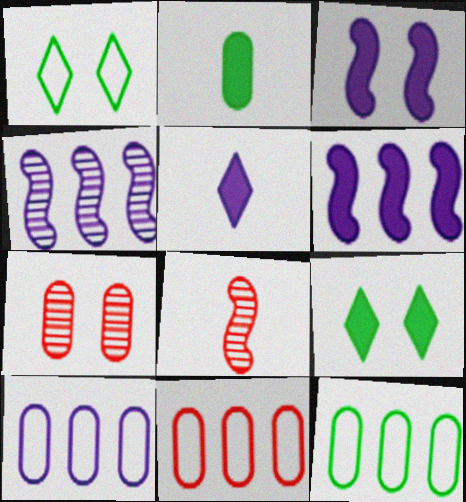[[1, 3, 7], 
[2, 7, 10], 
[8, 9, 10], 
[10, 11, 12]]